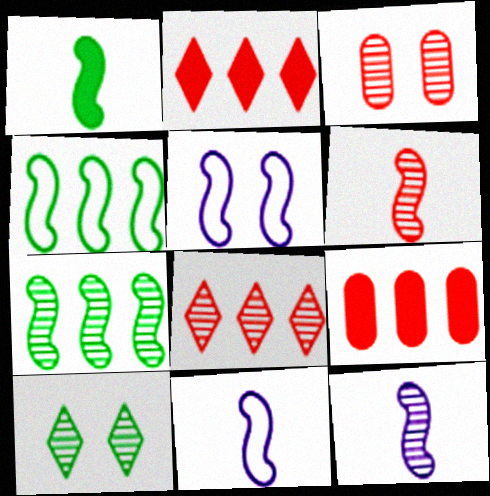[[1, 6, 11], 
[3, 6, 8], 
[9, 10, 11]]